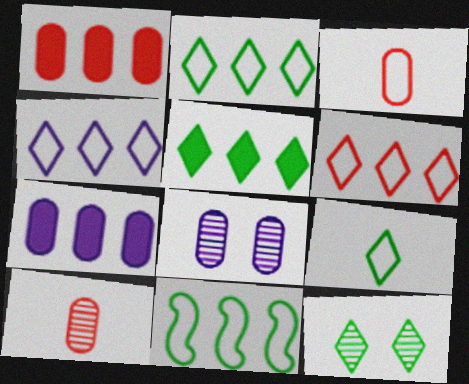[[2, 4, 6], 
[5, 9, 12]]